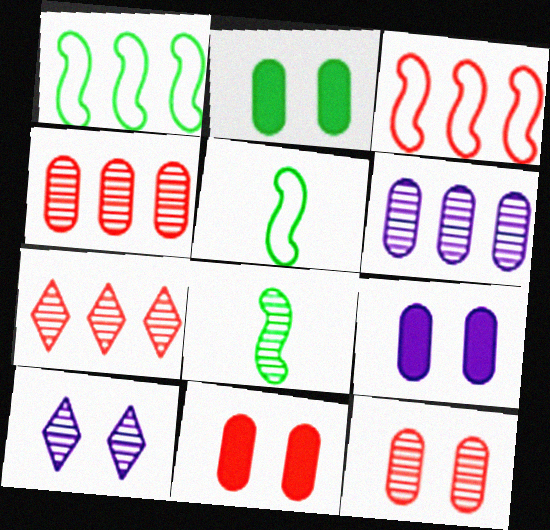[[2, 9, 11], 
[4, 8, 10], 
[5, 7, 9]]